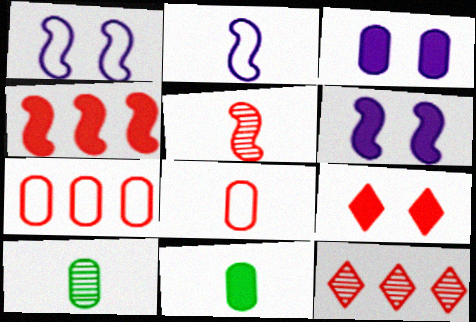[[1, 11, 12], 
[3, 7, 10], 
[4, 7, 12], 
[5, 7, 9]]